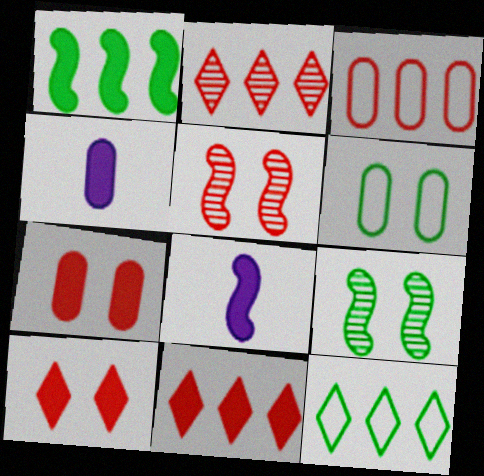[[1, 4, 10], 
[2, 6, 8], 
[4, 5, 12]]